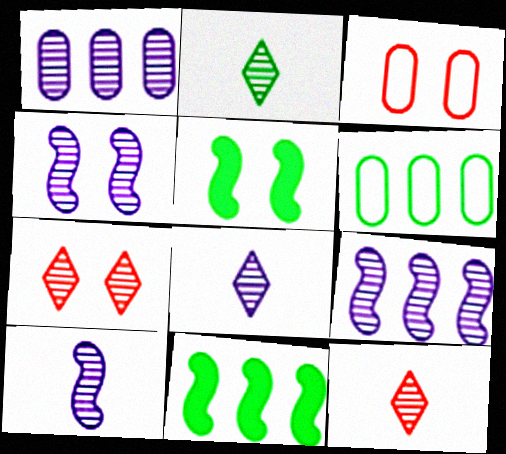[[1, 4, 8], 
[2, 5, 6], 
[2, 8, 12], 
[3, 8, 11], 
[4, 9, 10]]